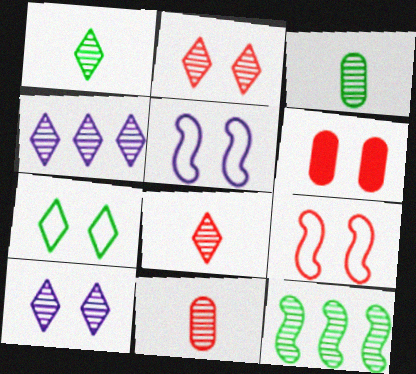[[1, 2, 4], 
[2, 6, 9], 
[10, 11, 12]]